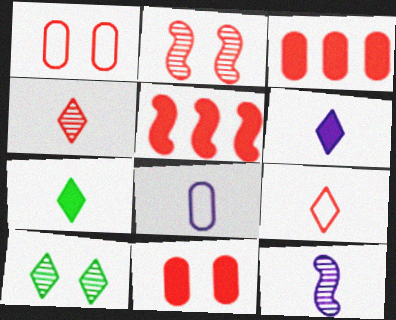[[1, 4, 5], 
[2, 3, 9], 
[5, 8, 10], 
[6, 8, 12]]